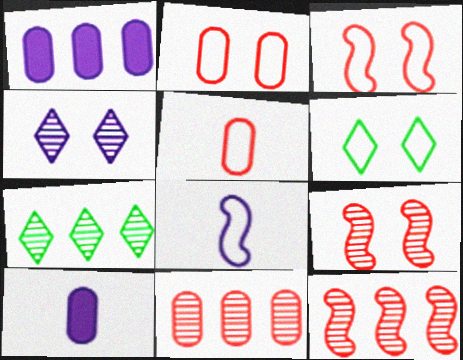[[1, 4, 8], 
[3, 7, 10], 
[6, 10, 12]]